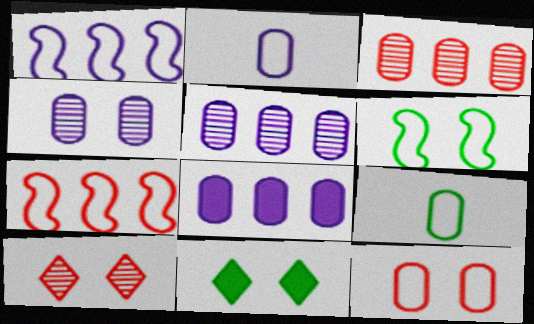[[2, 4, 8]]